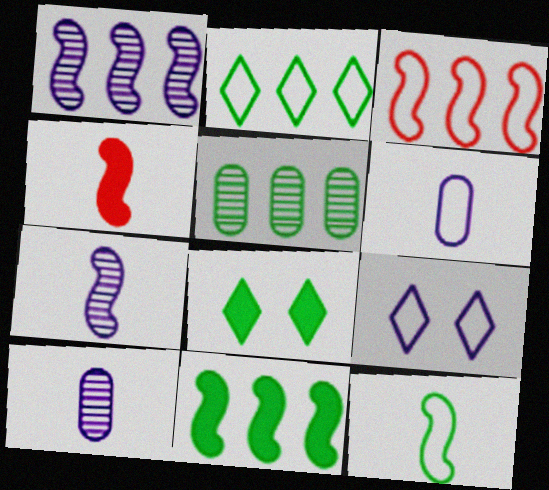[[1, 3, 11], 
[2, 5, 11], 
[3, 8, 10], 
[4, 5, 9], 
[4, 7, 12], 
[5, 8, 12]]